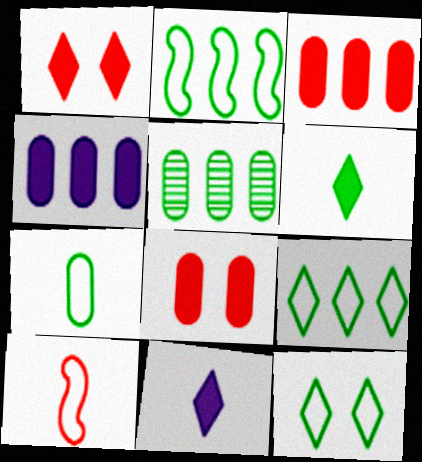[[2, 7, 12]]